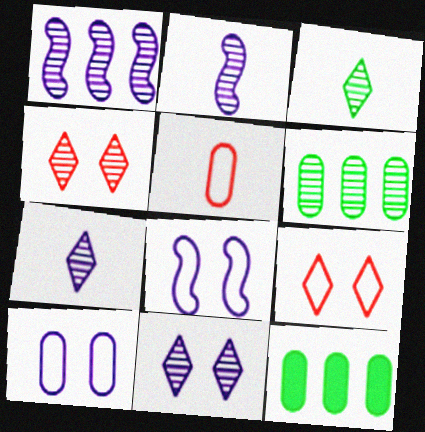[[2, 4, 6], 
[2, 9, 12]]